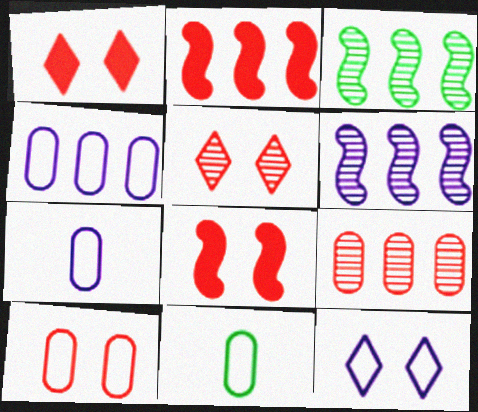[[1, 3, 7], 
[1, 6, 11], 
[4, 10, 11], 
[5, 8, 10]]